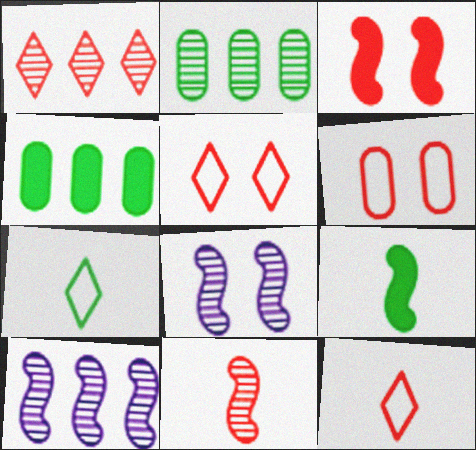[[1, 2, 10], 
[4, 8, 12]]